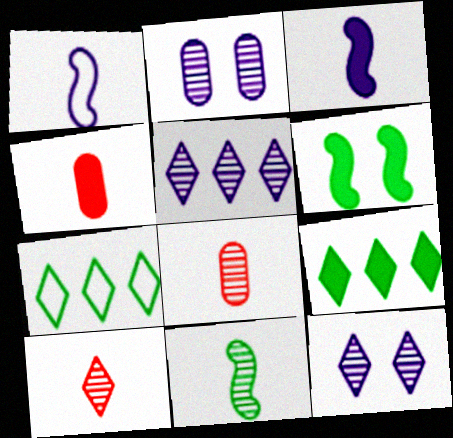[]